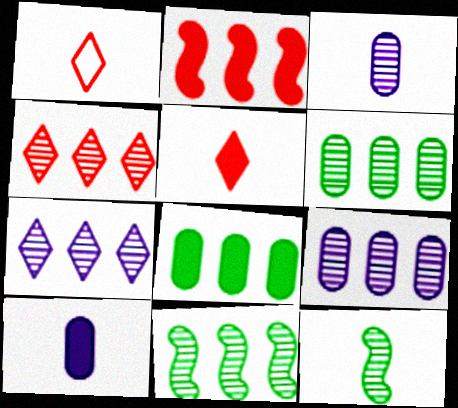[[1, 10, 12], 
[4, 9, 11]]